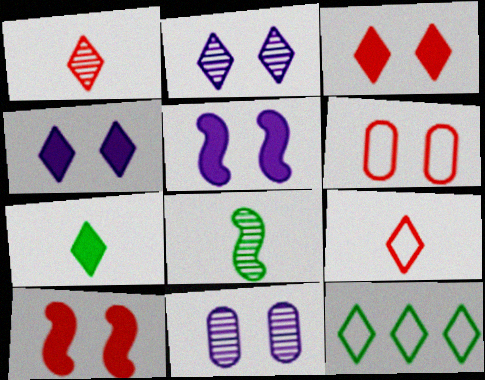[[1, 4, 12]]